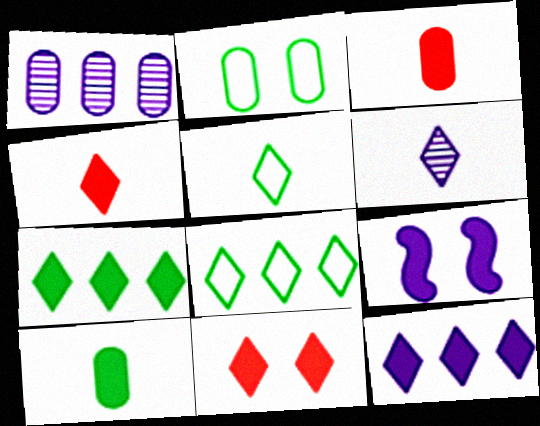[[1, 2, 3], 
[3, 7, 9], 
[4, 5, 6], 
[6, 8, 11]]